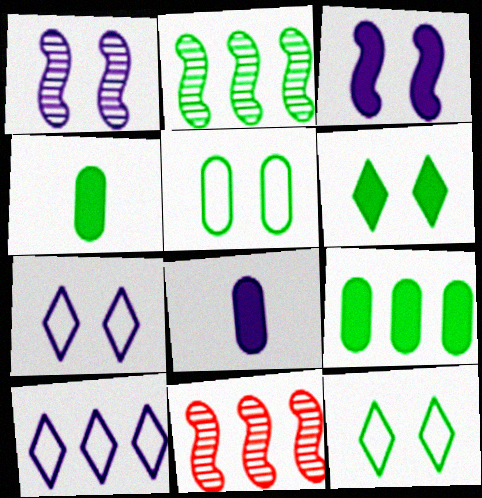[[1, 8, 10], 
[2, 4, 12], 
[4, 7, 11], 
[8, 11, 12], 
[9, 10, 11]]